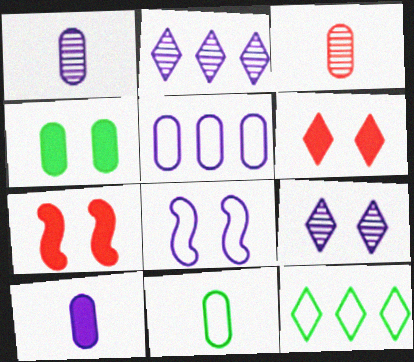[[1, 7, 12], 
[2, 7, 11], 
[2, 8, 10], 
[3, 4, 5], 
[3, 10, 11]]